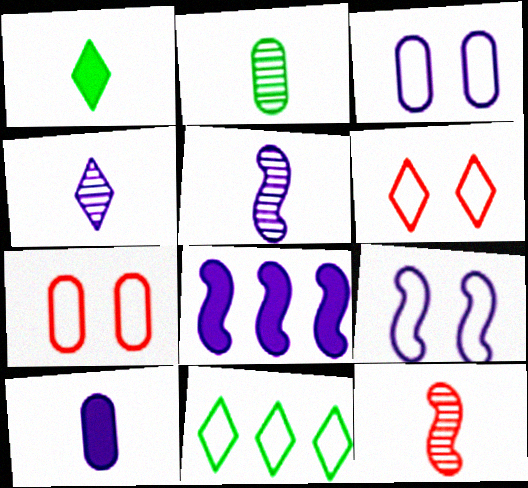[[2, 4, 12], 
[2, 6, 8], 
[3, 4, 8], 
[5, 8, 9]]